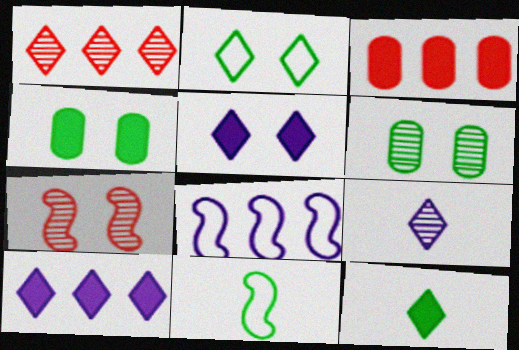[]